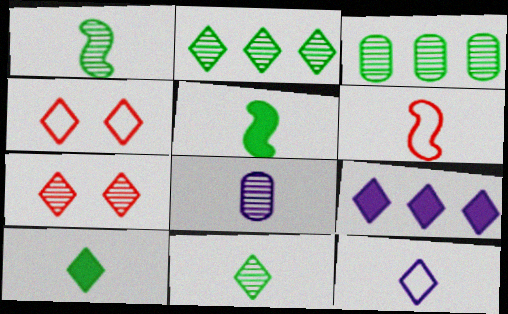[[4, 9, 11], 
[6, 8, 10]]